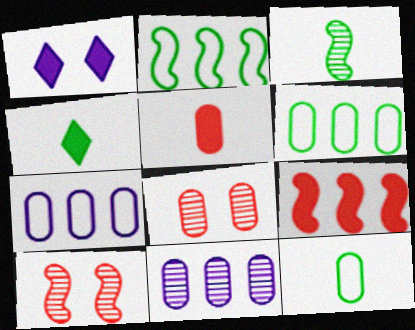[[3, 4, 12], 
[4, 7, 10]]